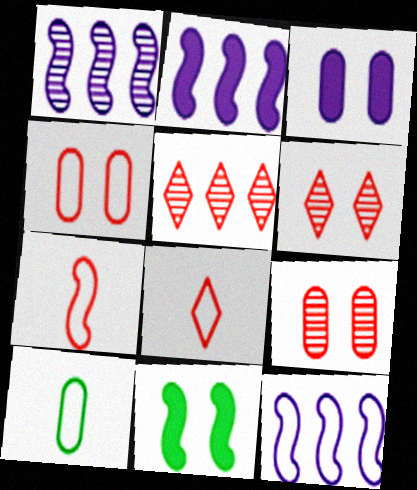[[1, 2, 12], 
[1, 7, 11], 
[2, 6, 10]]